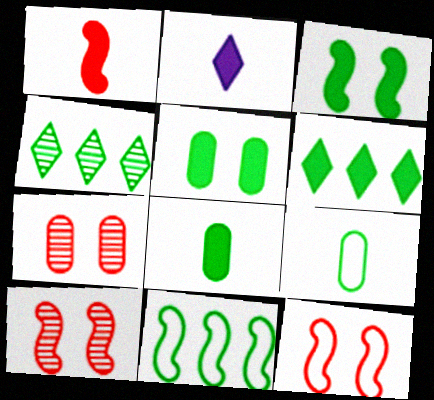[[1, 2, 8], 
[2, 7, 11], 
[3, 4, 9], 
[3, 6, 8]]